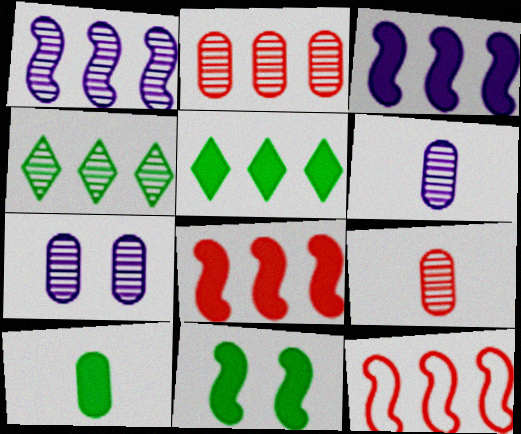[[1, 2, 4], 
[5, 10, 11]]